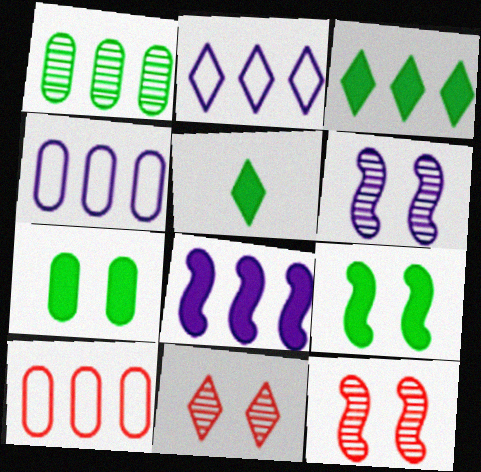[[2, 5, 11], 
[4, 5, 12], 
[5, 6, 10]]